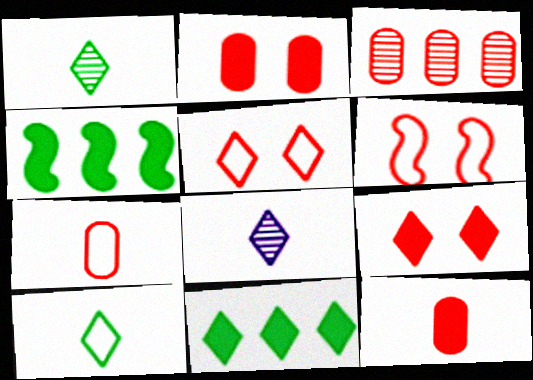[[2, 3, 7], 
[5, 8, 11]]